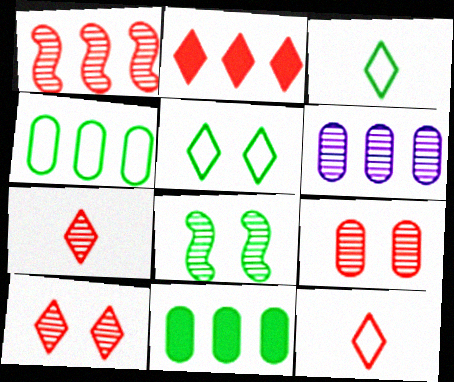[[1, 7, 9], 
[2, 10, 12], 
[3, 8, 11], 
[6, 7, 8]]